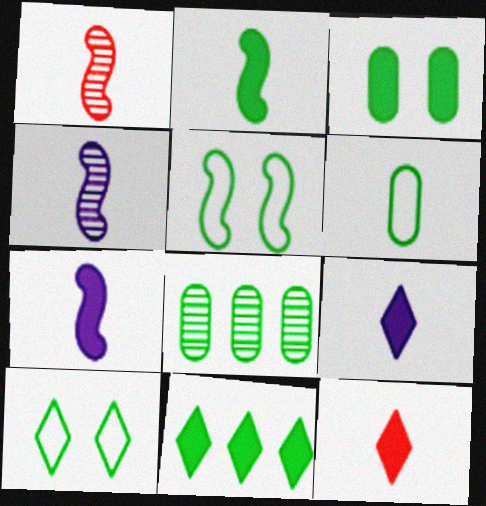[[1, 6, 9], 
[2, 3, 11], 
[2, 8, 10], 
[3, 6, 8], 
[4, 6, 12]]